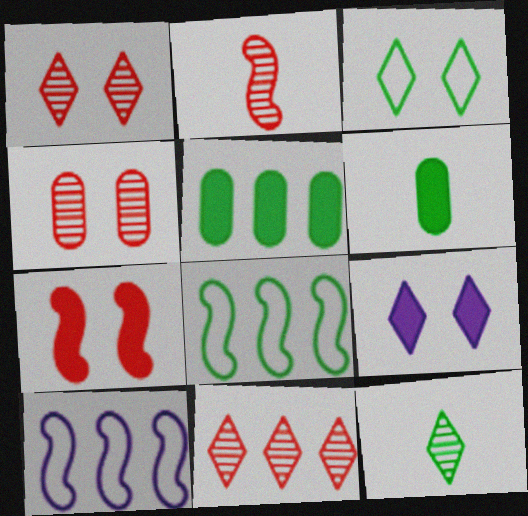[[1, 3, 9], 
[1, 6, 10], 
[2, 4, 11], 
[5, 10, 11]]